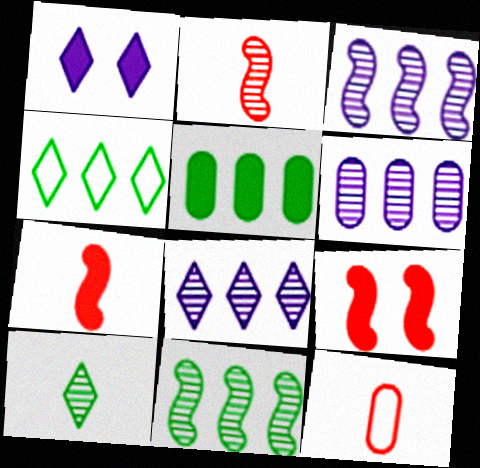[[1, 5, 7], 
[1, 11, 12], 
[3, 6, 8], 
[4, 5, 11]]